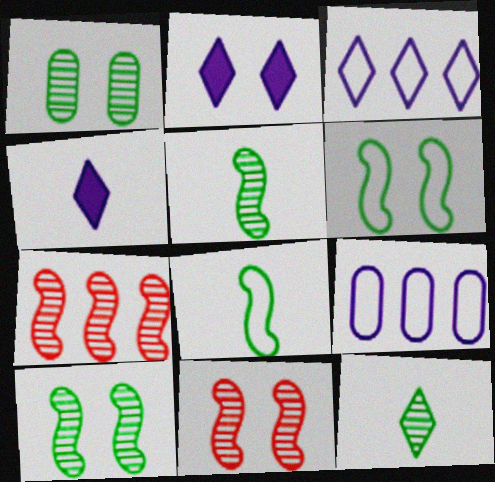[]